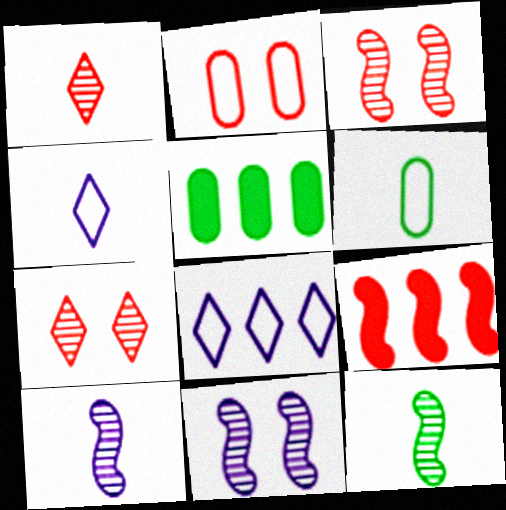[[1, 2, 9], 
[3, 4, 5]]